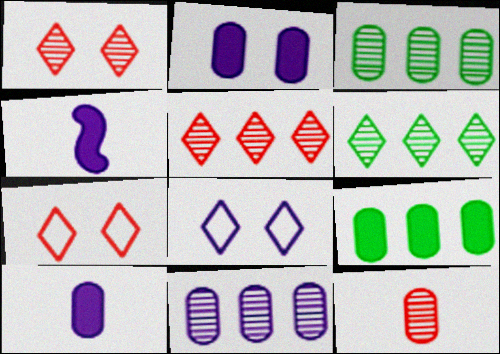[[3, 4, 7], 
[4, 8, 11]]